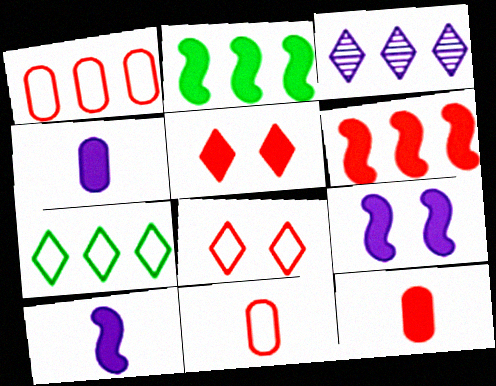[[1, 2, 3], 
[2, 4, 5], 
[5, 6, 12]]